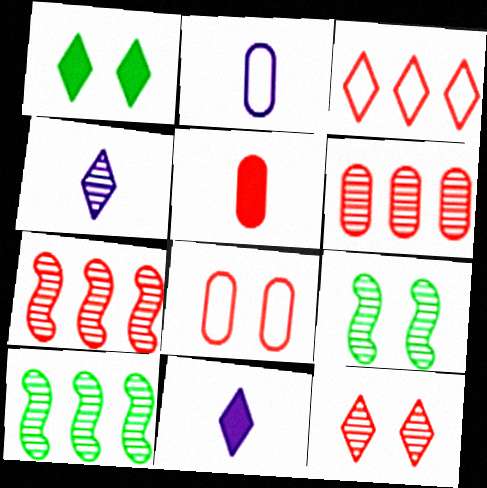[[1, 2, 7], 
[1, 3, 4], 
[4, 6, 9], 
[5, 6, 8], 
[8, 10, 11]]